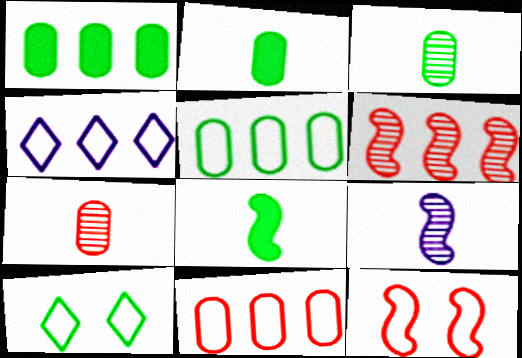[[1, 4, 6]]